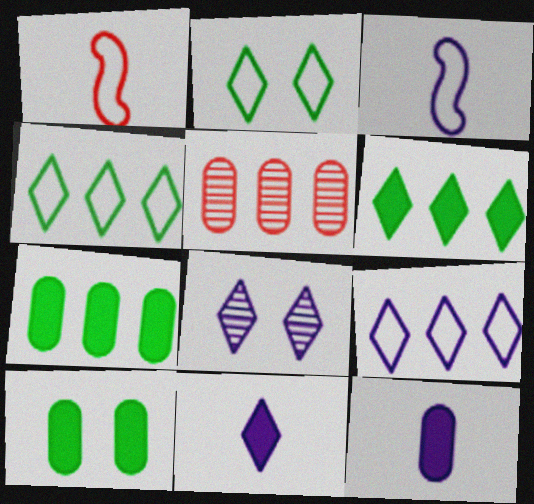[[1, 7, 8], 
[8, 9, 11]]